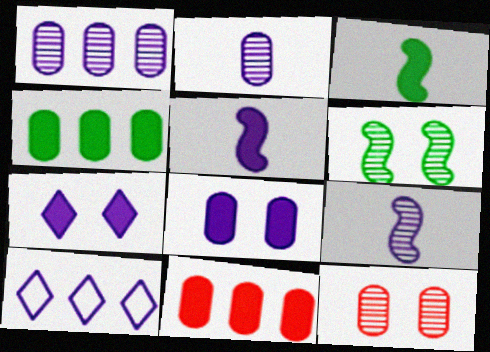[[3, 7, 11], 
[3, 10, 12], 
[8, 9, 10]]